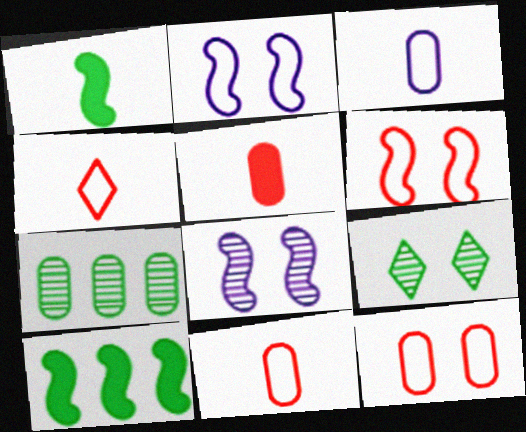[]